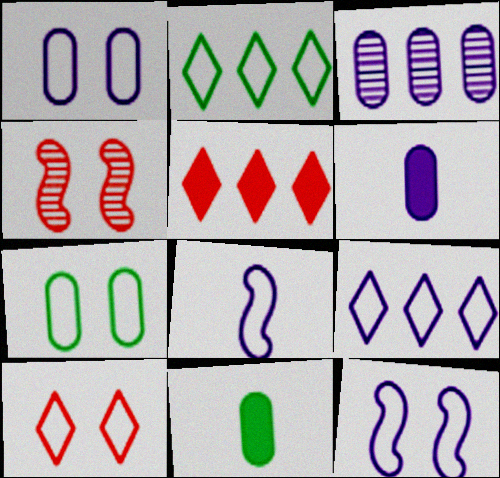[[1, 3, 6], 
[1, 8, 9], 
[2, 4, 6], 
[4, 9, 11], 
[7, 10, 12]]